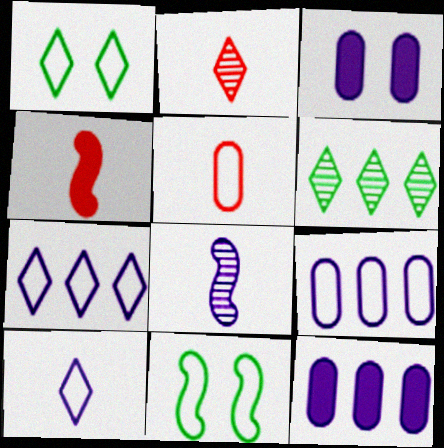[[2, 4, 5], 
[2, 11, 12], 
[3, 7, 8], 
[5, 7, 11]]